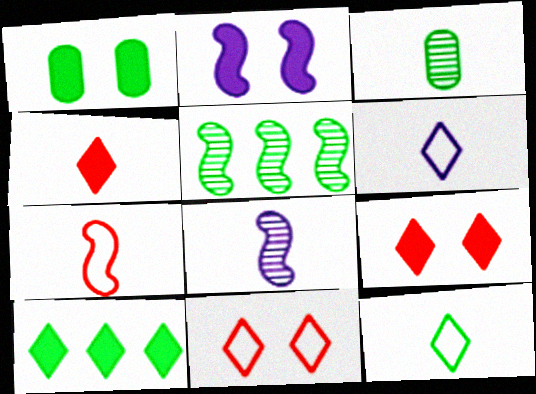[[1, 2, 9], 
[1, 5, 12], 
[2, 5, 7]]